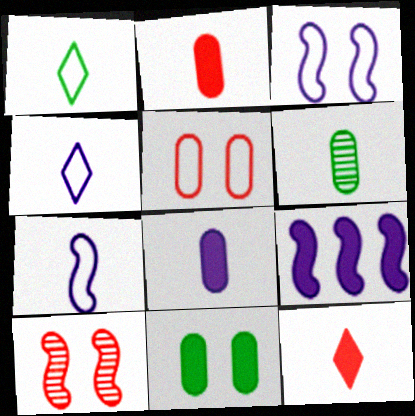[[6, 7, 12], 
[9, 11, 12]]